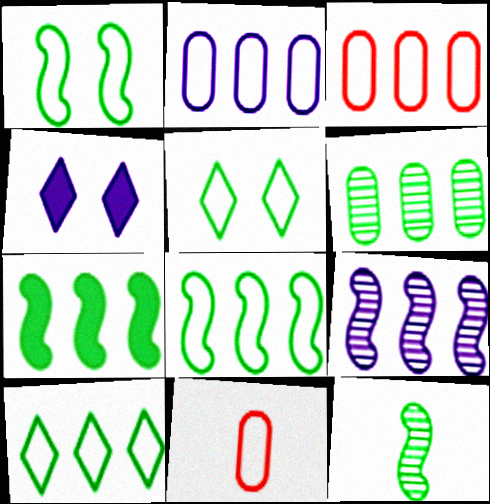[[1, 7, 12], 
[3, 4, 12], 
[6, 7, 10]]